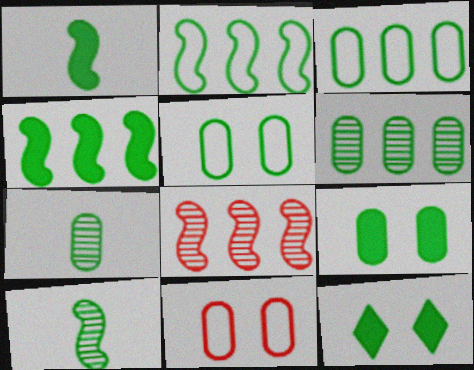[[2, 7, 12], 
[3, 7, 9], 
[3, 10, 12]]